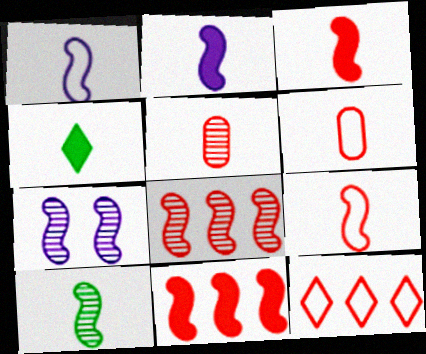[[1, 3, 10], 
[1, 4, 5], 
[2, 9, 10], 
[7, 8, 10]]